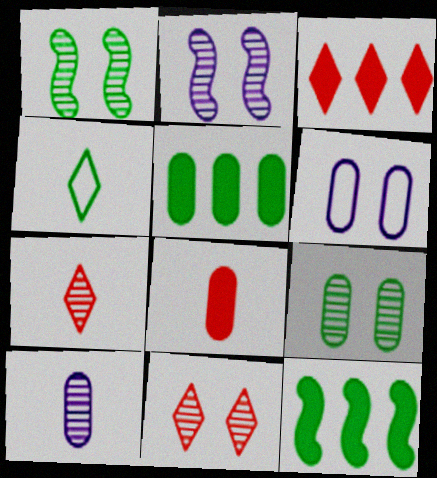[[1, 4, 5], 
[2, 9, 11], 
[4, 9, 12], 
[6, 7, 12]]